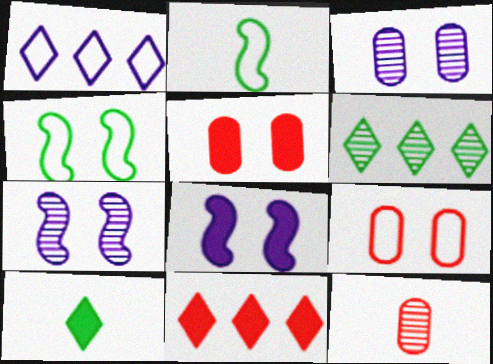[[1, 2, 9], 
[1, 6, 11], 
[2, 3, 11], 
[6, 7, 12]]